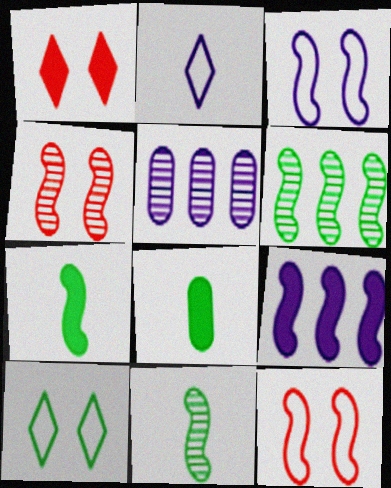[[1, 8, 9], 
[6, 8, 10], 
[9, 11, 12]]